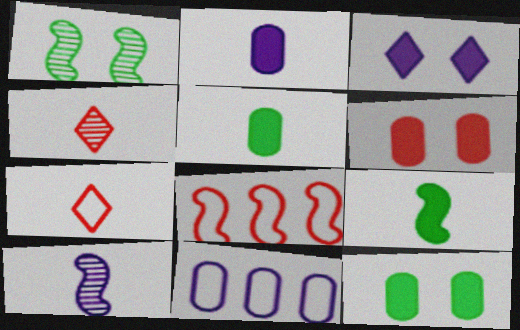[[3, 10, 11], 
[4, 6, 8], 
[5, 7, 10]]